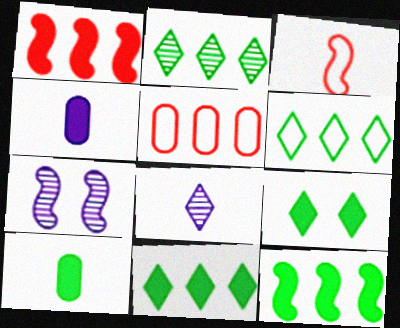[[1, 4, 9], 
[2, 6, 11], 
[3, 7, 12], 
[3, 8, 10], 
[9, 10, 12]]